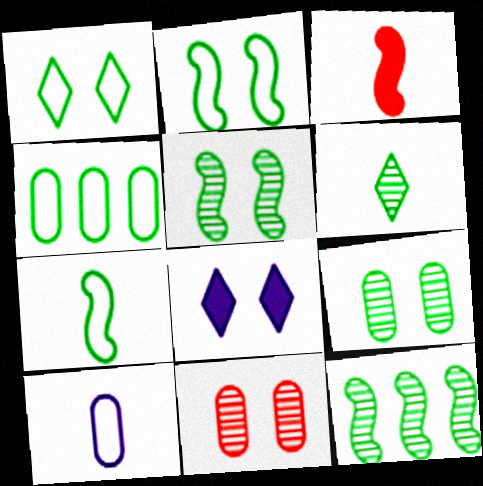[[1, 4, 7], 
[2, 8, 11], 
[3, 6, 10], 
[6, 9, 12]]